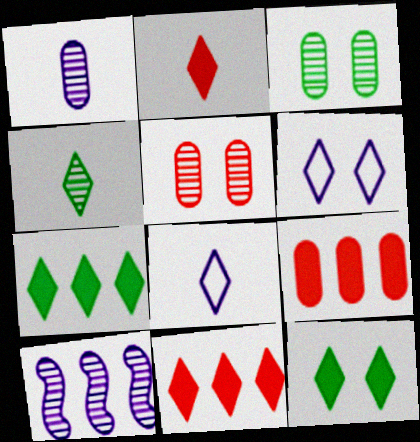[[2, 4, 8], 
[4, 5, 10], 
[4, 6, 11]]